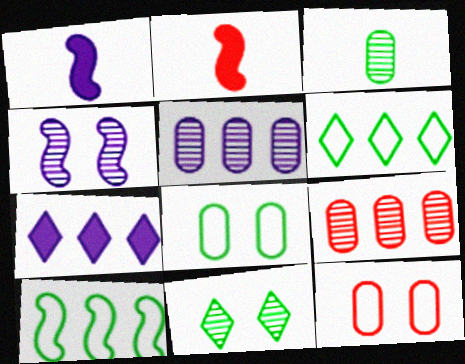[[2, 4, 10], 
[7, 9, 10]]